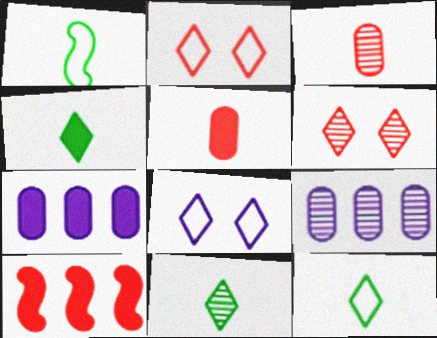[[1, 6, 7], 
[2, 3, 10], 
[4, 11, 12]]